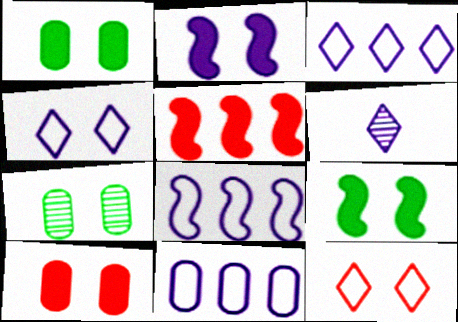[[2, 6, 11], 
[2, 7, 12], 
[3, 8, 11]]